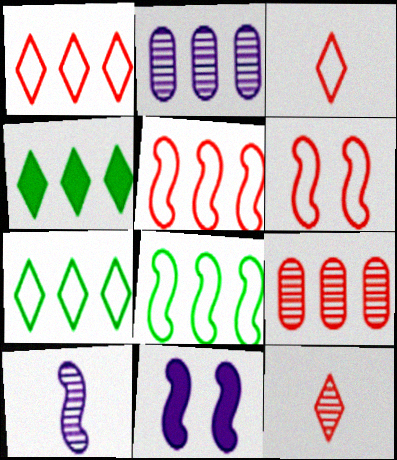[[2, 4, 5]]